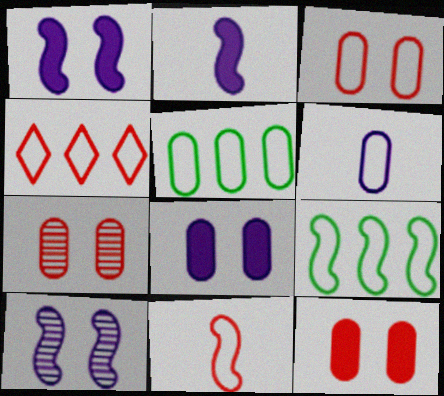[[3, 4, 11], 
[3, 5, 6], 
[3, 7, 12]]